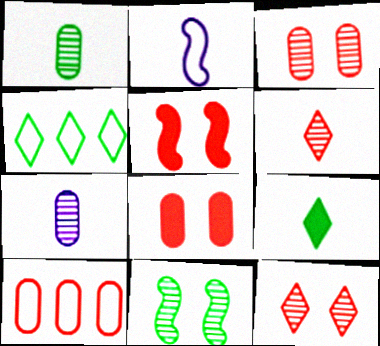[[4, 5, 7], 
[5, 6, 10]]